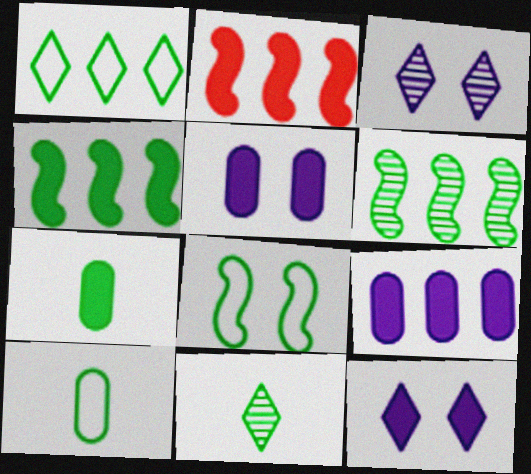[[1, 8, 10], 
[2, 3, 10], 
[2, 7, 12]]